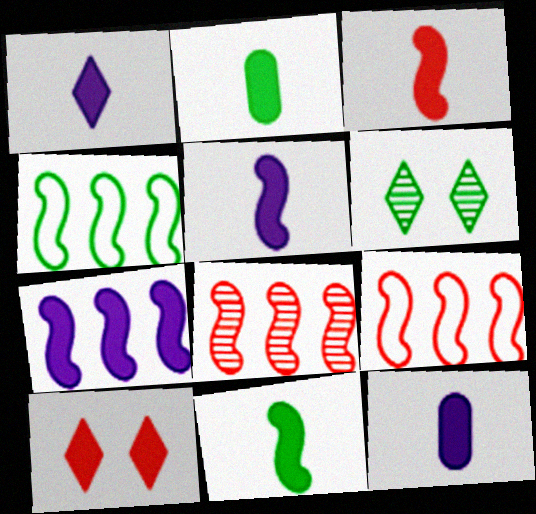[[1, 2, 3], 
[1, 5, 12], 
[2, 4, 6], 
[2, 7, 10], 
[3, 5, 11], 
[4, 7, 8], 
[6, 9, 12]]